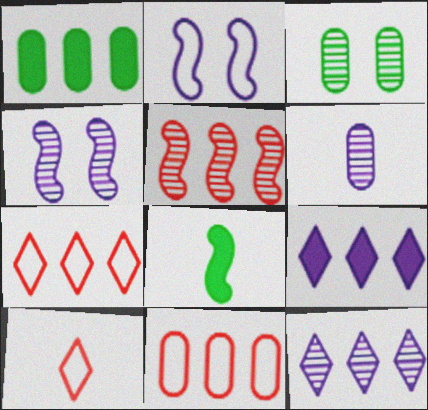[[1, 4, 10], 
[2, 5, 8], 
[2, 6, 9], 
[4, 6, 12], 
[6, 8, 10]]